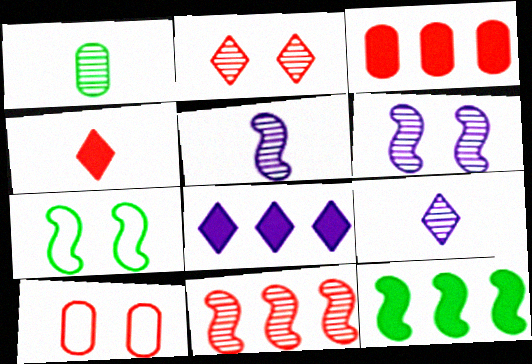[[3, 7, 9], 
[3, 8, 12], 
[4, 10, 11], 
[9, 10, 12]]